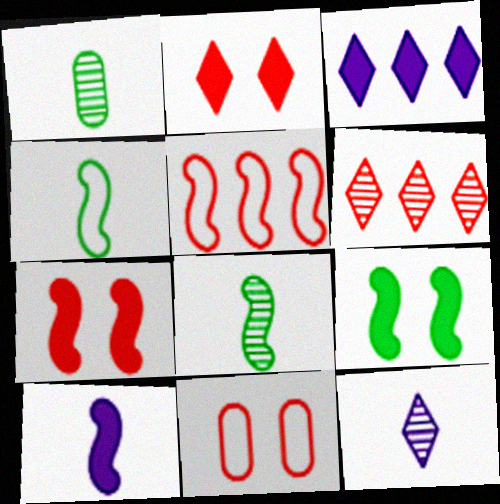[[3, 8, 11]]